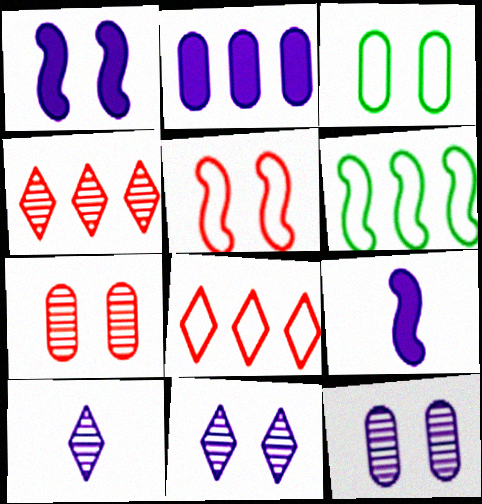[[2, 4, 6], 
[3, 4, 9]]